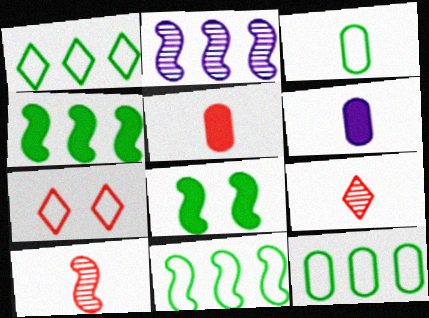[[1, 11, 12]]